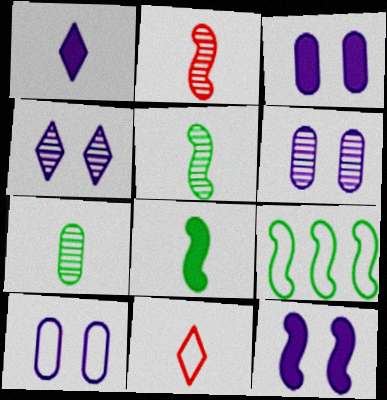[[2, 9, 12], 
[3, 6, 10], 
[4, 10, 12], 
[9, 10, 11]]